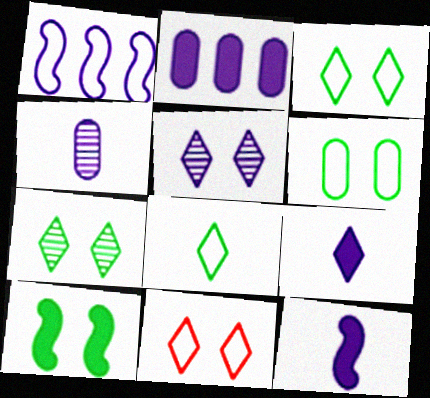[[6, 7, 10]]